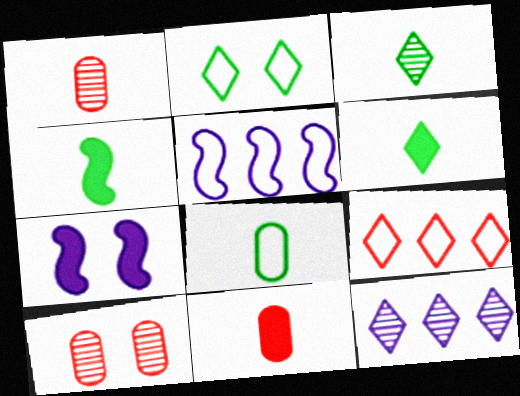[[2, 7, 10], 
[3, 4, 8], 
[5, 6, 10]]